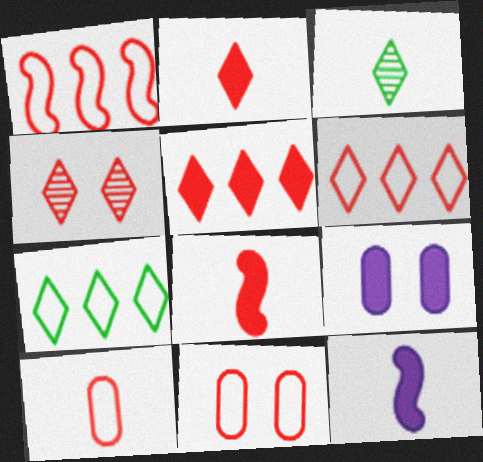[[1, 3, 9], 
[2, 4, 6], 
[3, 10, 12]]